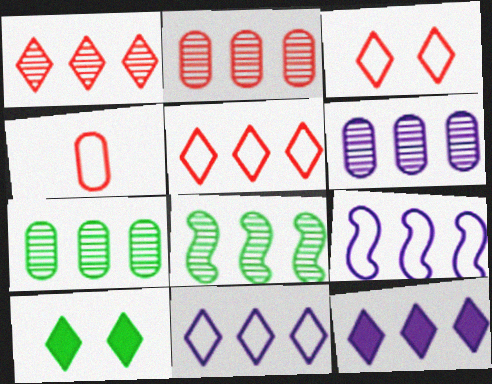[[1, 6, 8], 
[2, 6, 7], 
[6, 9, 12]]